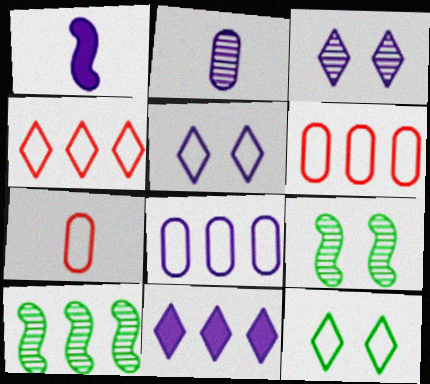[[1, 3, 8], 
[6, 10, 11], 
[7, 9, 11]]